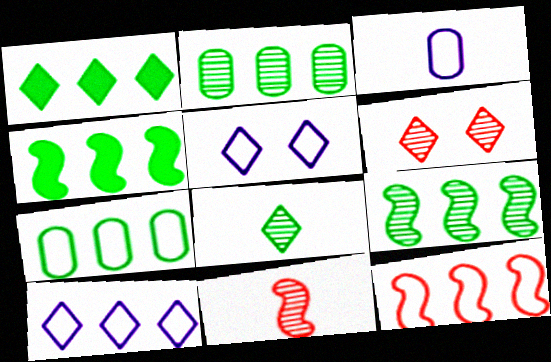[[1, 7, 9], 
[3, 4, 6], 
[7, 10, 12]]